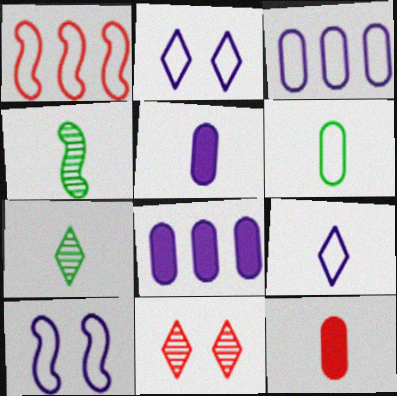[[1, 2, 6], 
[1, 11, 12], 
[3, 9, 10], 
[4, 9, 12]]